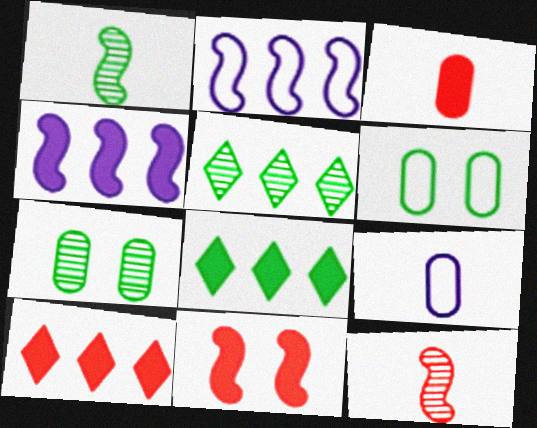[[1, 2, 11], 
[1, 5, 7], 
[1, 6, 8], 
[3, 10, 11], 
[5, 9, 11]]